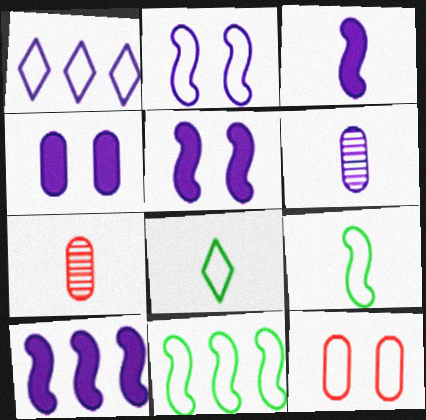[[1, 5, 6], 
[1, 9, 12], 
[3, 5, 10], 
[3, 7, 8]]